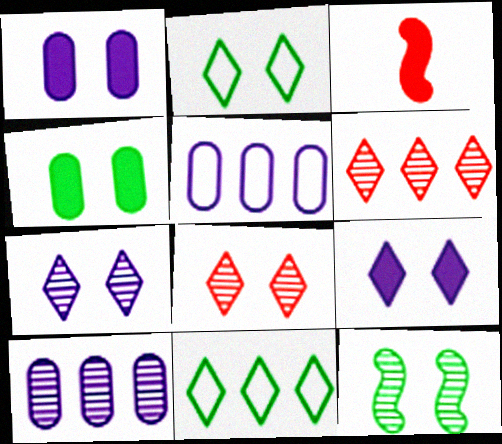[[2, 3, 10], 
[2, 4, 12], 
[2, 8, 9]]